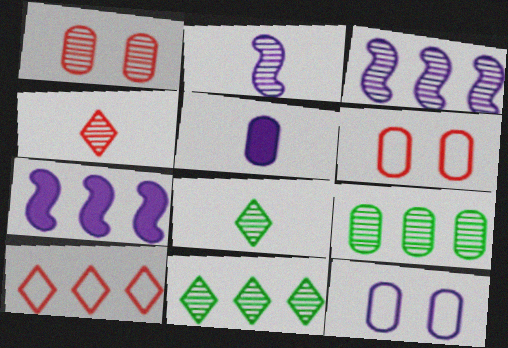[[1, 2, 11], 
[1, 3, 8], 
[5, 6, 9], 
[6, 7, 8], 
[7, 9, 10]]